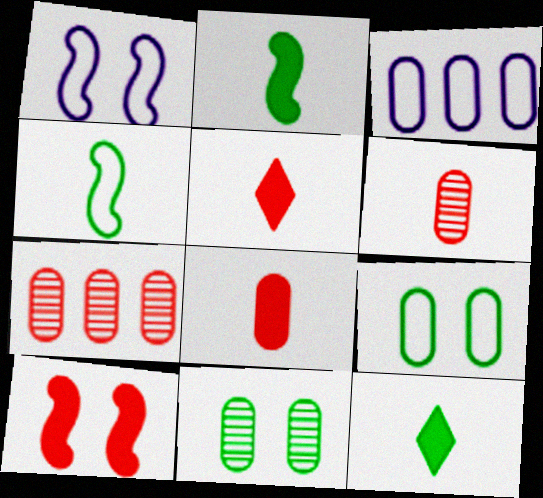[[1, 7, 12], 
[3, 8, 11]]